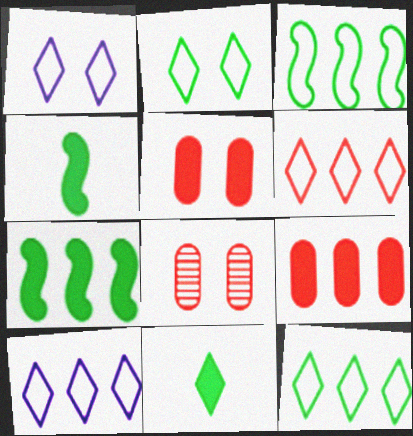[[4, 8, 10], 
[6, 10, 12]]